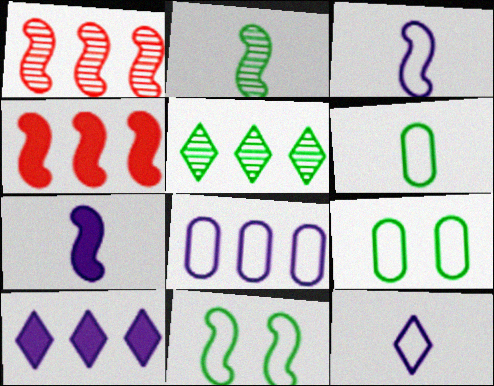[[1, 7, 11], 
[4, 5, 8]]